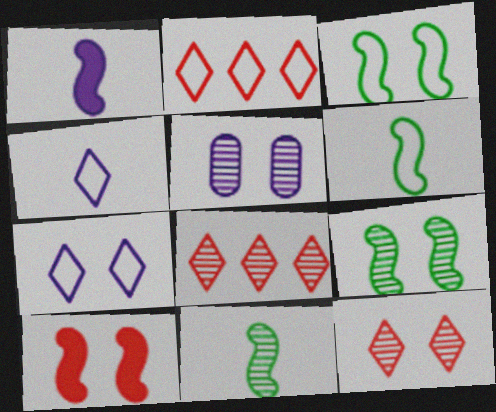[[5, 8, 11], 
[5, 9, 12]]